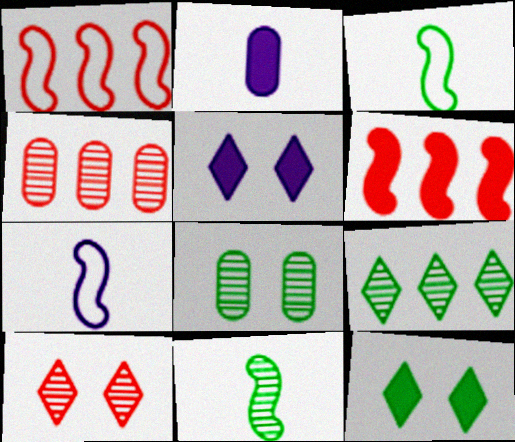[[2, 6, 12], 
[3, 4, 5], 
[4, 7, 12], 
[8, 9, 11]]